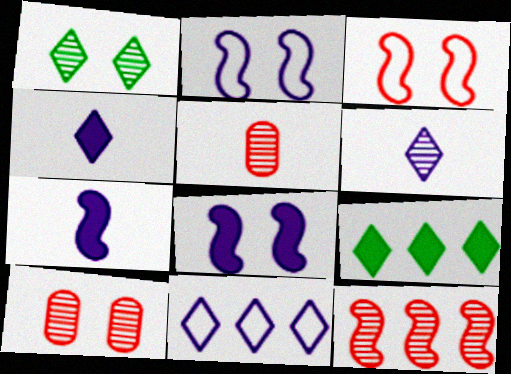[[2, 5, 9]]